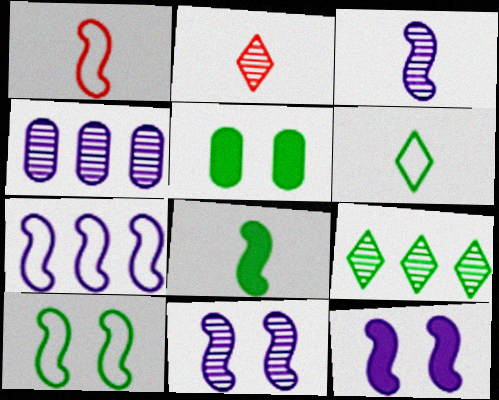[[1, 3, 8], 
[1, 7, 10], 
[2, 5, 7], 
[3, 7, 12]]